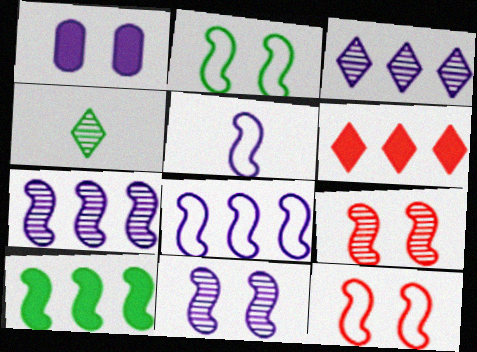[[1, 3, 5], 
[5, 9, 10]]